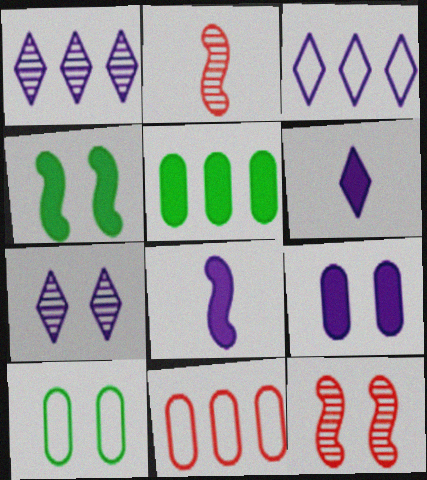[[3, 6, 7]]